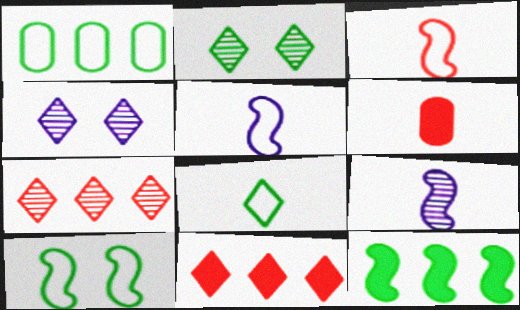[[1, 8, 10], 
[4, 8, 11], 
[6, 8, 9]]